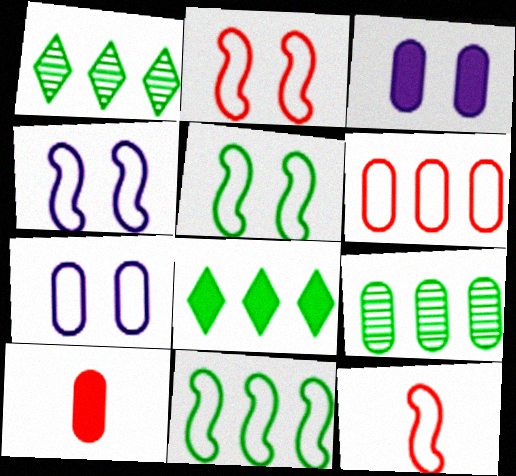[[1, 3, 12], 
[1, 4, 10], 
[2, 4, 5], 
[4, 11, 12], 
[7, 9, 10], 
[8, 9, 11]]